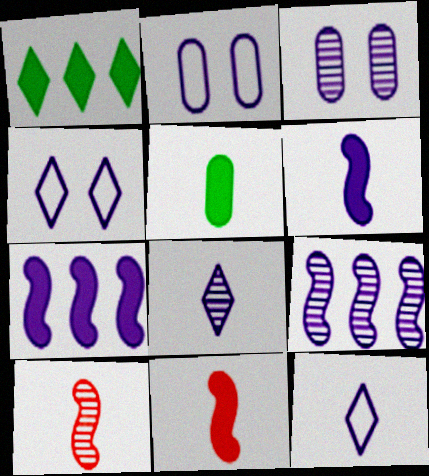[[1, 2, 10], 
[2, 7, 8], 
[3, 7, 12], 
[3, 8, 9], 
[5, 10, 12]]